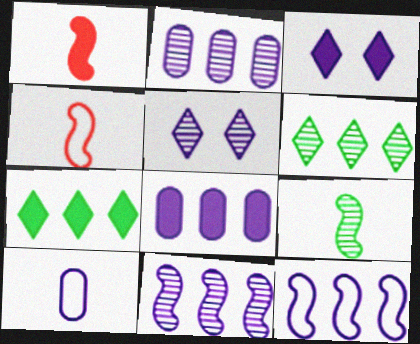[[3, 10, 11]]